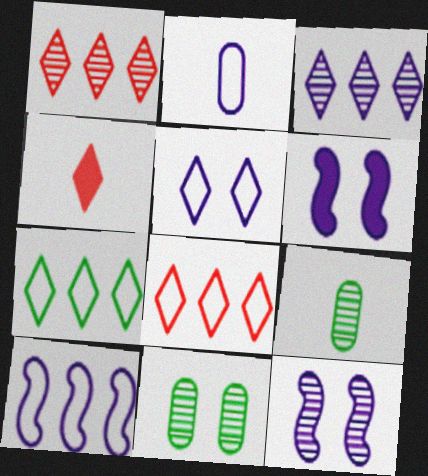[[1, 9, 12], 
[2, 3, 6], 
[2, 5, 10], 
[4, 10, 11], 
[6, 8, 9]]